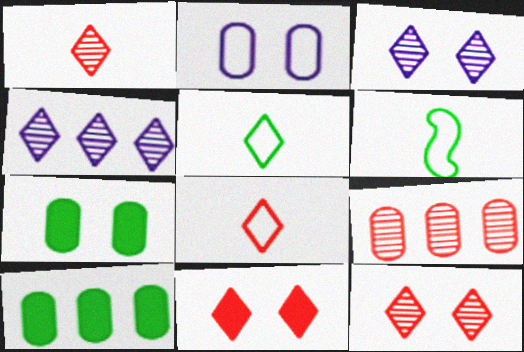[[4, 5, 11]]